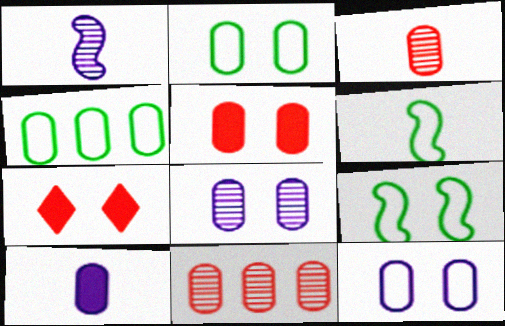[[1, 4, 7], 
[2, 5, 8], 
[2, 10, 11], 
[7, 8, 9]]